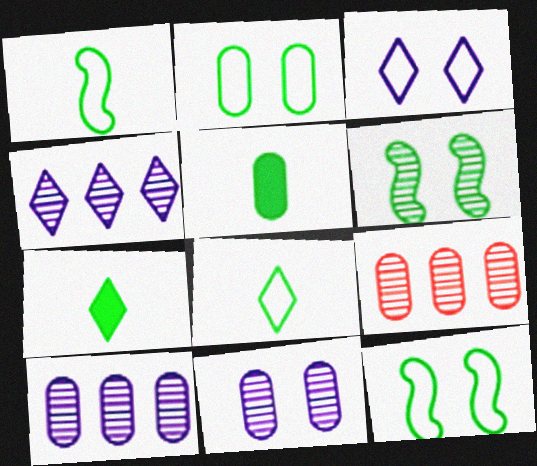[]